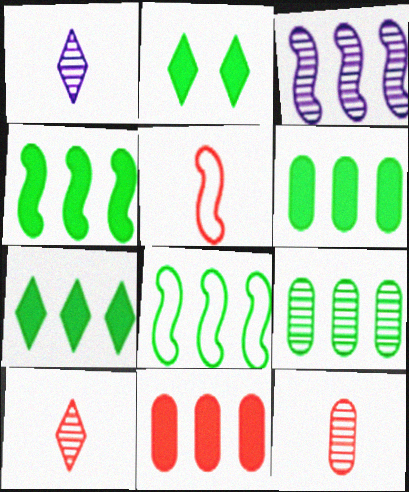[[4, 6, 7], 
[7, 8, 9]]